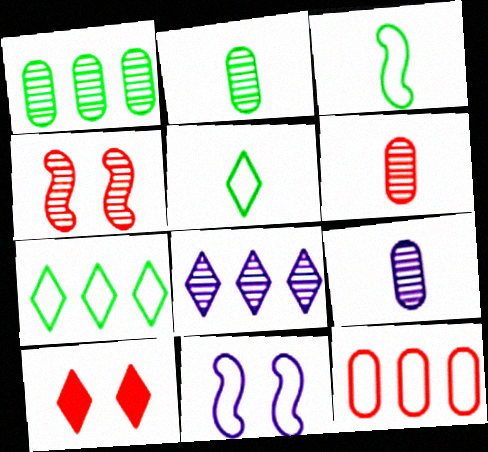[[2, 4, 8], 
[2, 6, 9], 
[5, 8, 10], 
[5, 11, 12]]